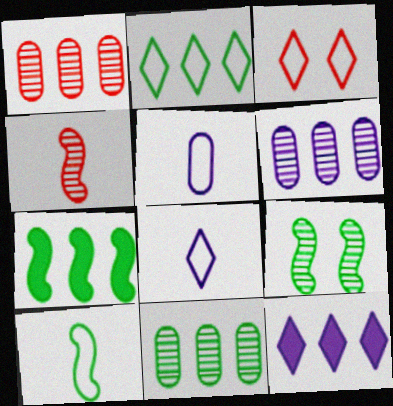[[1, 6, 11], 
[2, 3, 8], 
[2, 7, 11], 
[7, 9, 10]]